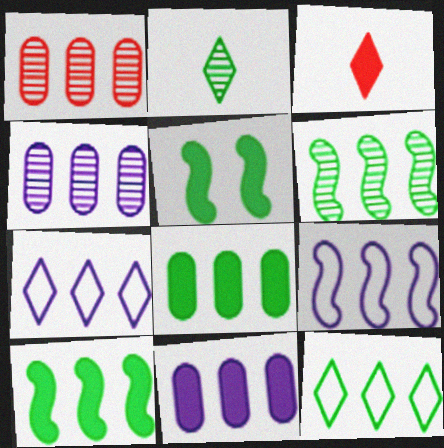[[1, 7, 10], 
[3, 5, 11], 
[6, 8, 12]]